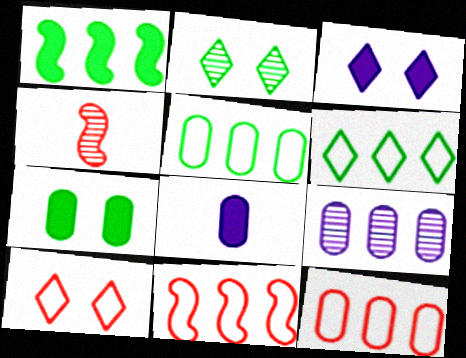[[2, 3, 10], 
[2, 4, 9], 
[2, 8, 11], 
[3, 4, 5]]